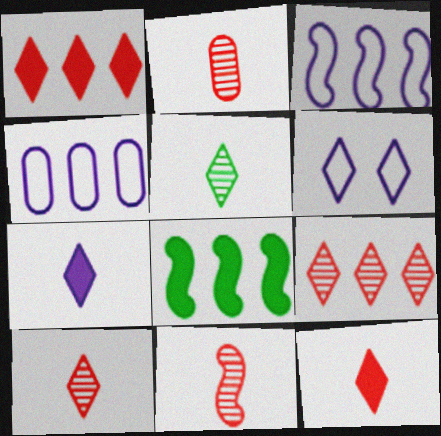[[1, 5, 6], 
[2, 6, 8], 
[2, 10, 11], 
[4, 8, 9]]